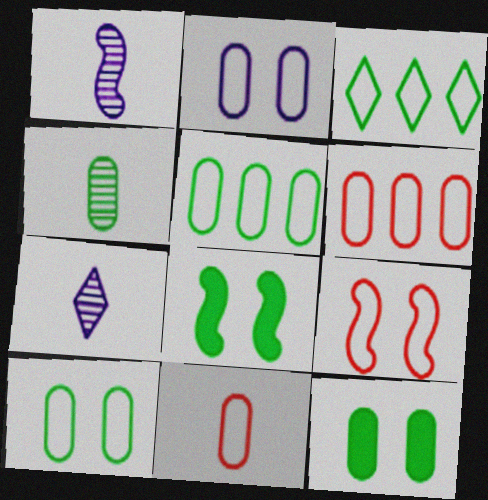[[2, 5, 11], 
[3, 4, 8], 
[4, 5, 12], 
[6, 7, 8]]